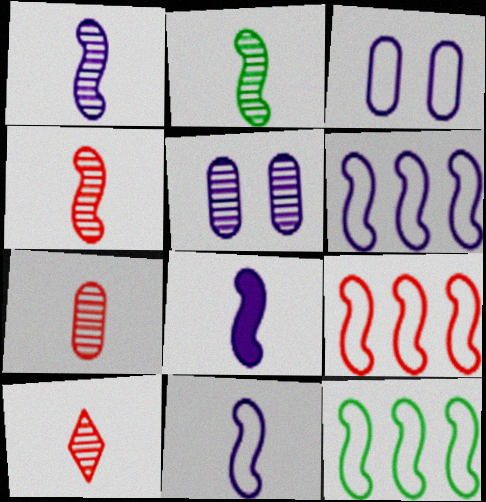[[1, 2, 4], 
[1, 8, 11], 
[4, 7, 10], 
[6, 9, 12]]